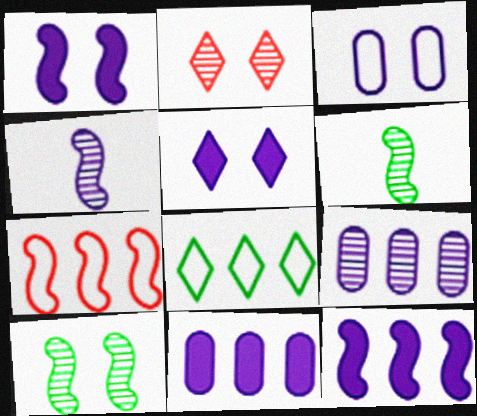[[1, 6, 7], 
[2, 6, 9]]